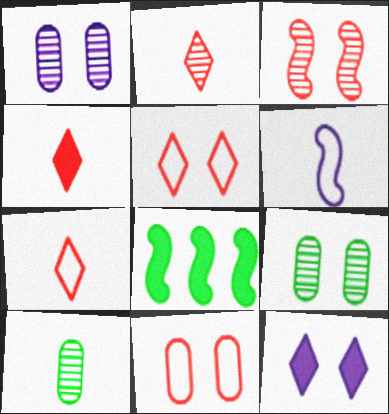[[1, 7, 8], 
[2, 4, 7], 
[3, 6, 8], 
[4, 6, 10]]